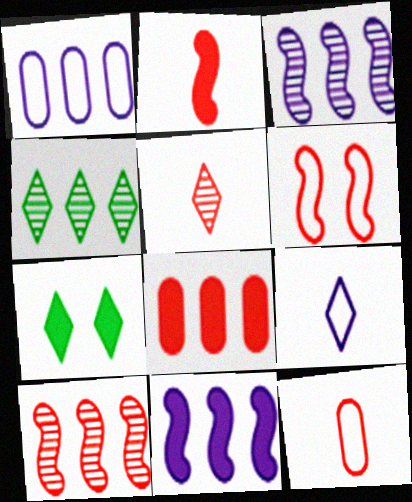[[2, 5, 12], 
[2, 6, 10], 
[3, 7, 12], 
[5, 6, 8]]